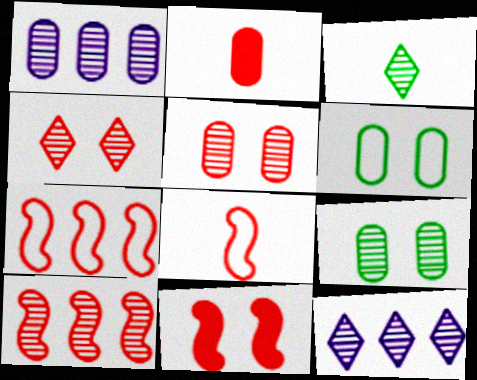[[1, 2, 6], 
[2, 4, 7], 
[3, 4, 12], 
[8, 10, 11]]